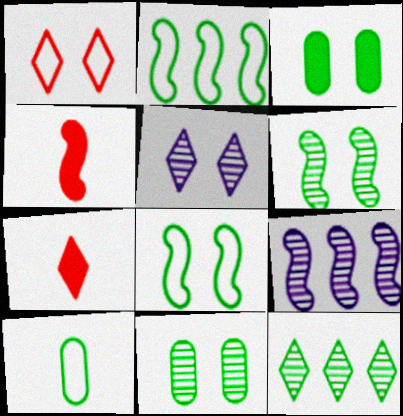[[4, 8, 9]]